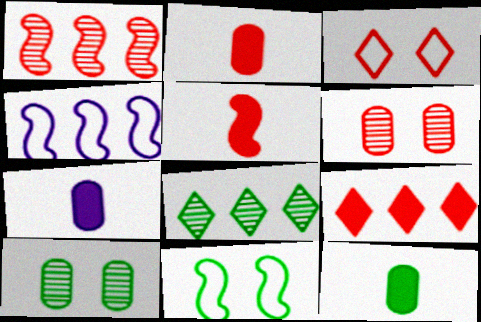[[1, 2, 3], 
[2, 7, 12], 
[8, 11, 12]]